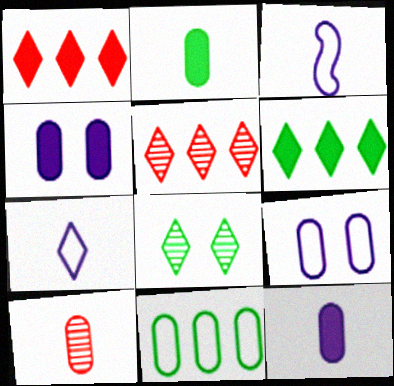[[1, 7, 8], 
[4, 10, 11]]